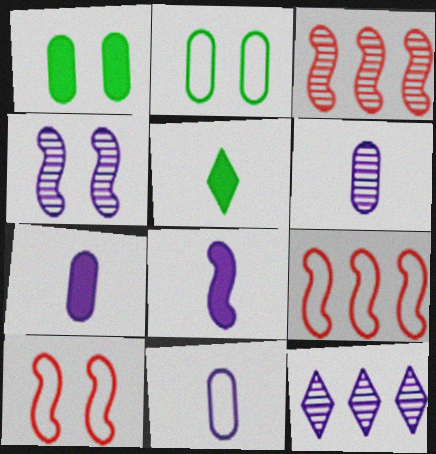[[4, 6, 12], 
[6, 7, 11]]